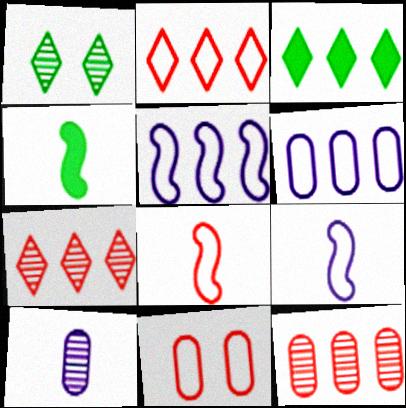[[2, 8, 11], 
[3, 5, 12]]